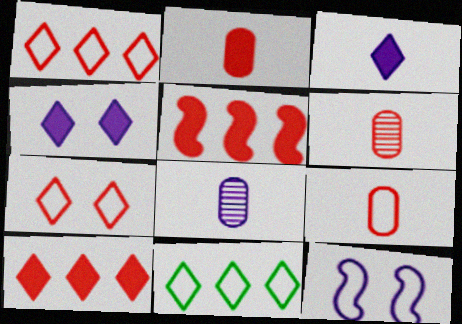[[2, 6, 9], 
[5, 6, 7], 
[9, 11, 12]]